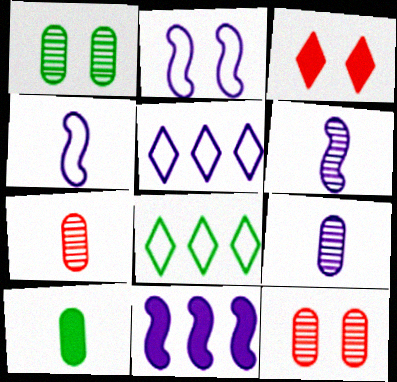[[1, 2, 3], 
[2, 6, 11], 
[3, 10, 11]]